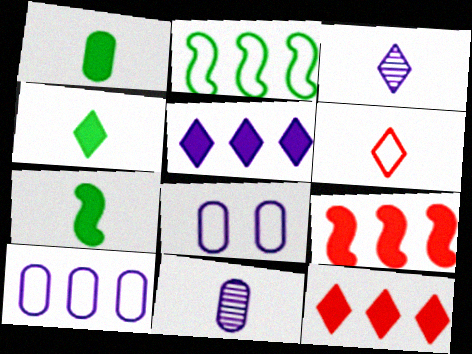[[1, 4, 7], 
[2, 6, 8], 
[3, 4, 6], 
[6, 7, 11]]